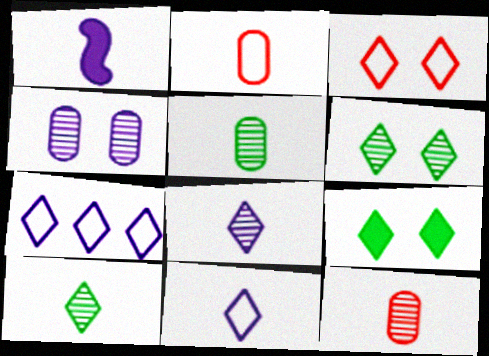[[1, 2, 10], 
[1, 4, 7]]